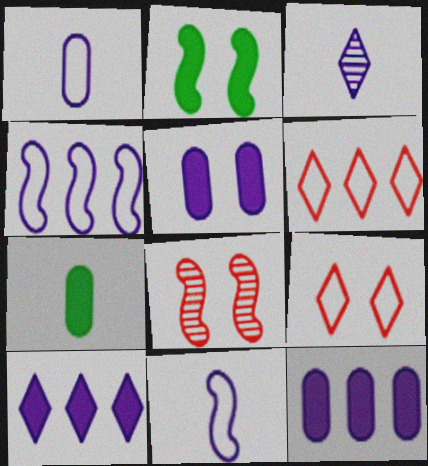[[3, 4, 5]]